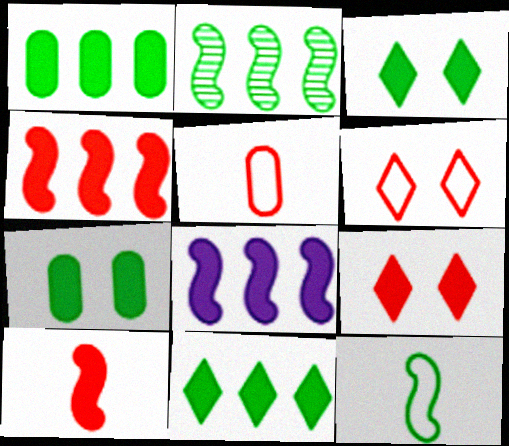[]